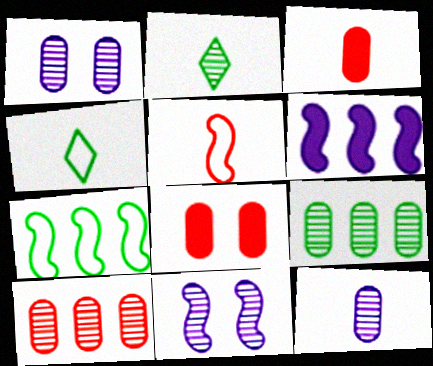[[2, 10, 11]]